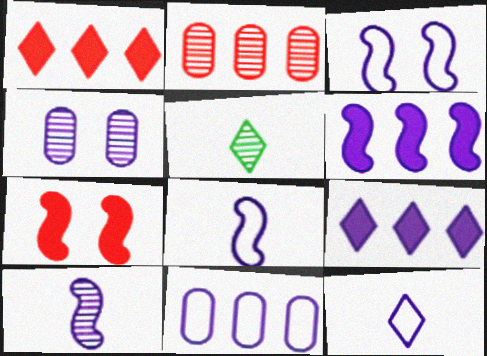[[3, 6, 10], 
[3, 11, 12], 
[4, 6, 12], 
[4, 8, 9], 
[5, 7, 11]]